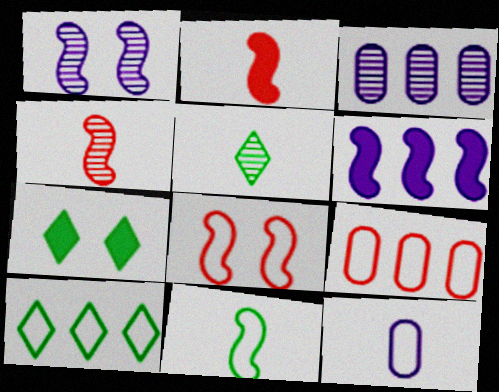[[2, 5, 12], 
[5, 7, 10], 
[8, 10, 12]]